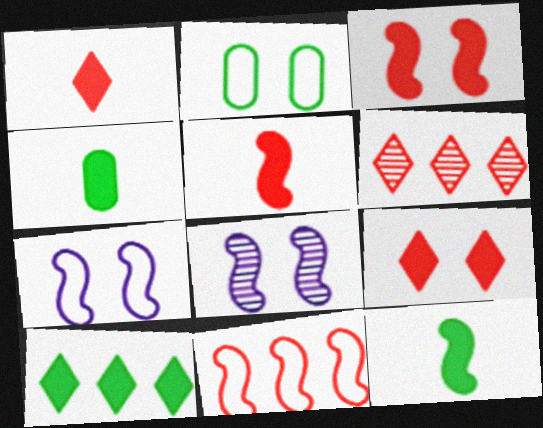[[2, 8, 9], 
[4, 6, 7], 
[8, 11, 12]]